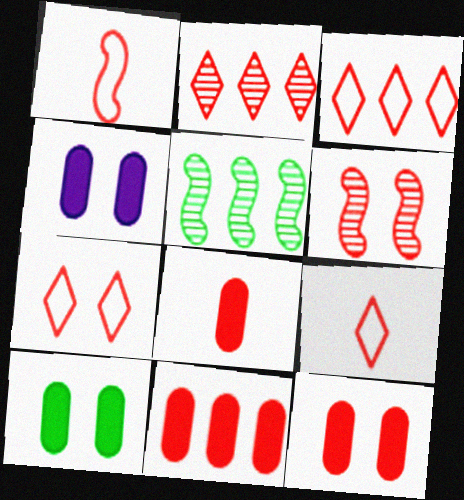[[1, 2, 12], 
[3, 6, 8], 
[3, 7, 9], 
[4, 5, 9], 
[4, 10, 12], 
[6, 7, 12], 
[6, 9, 11], 
[8, 11, 12]]